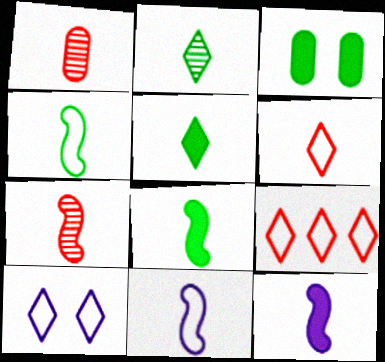[[1, 5, 11], 
[4, 7, 12], 
[7, 8, 11]]